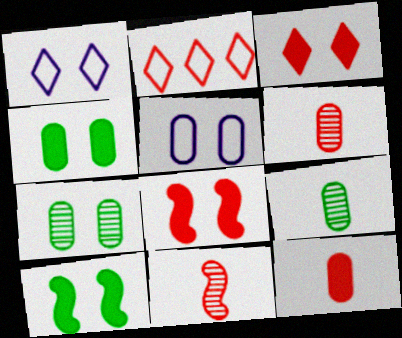[[1, 7, 8], 
[2, 6, 8]]